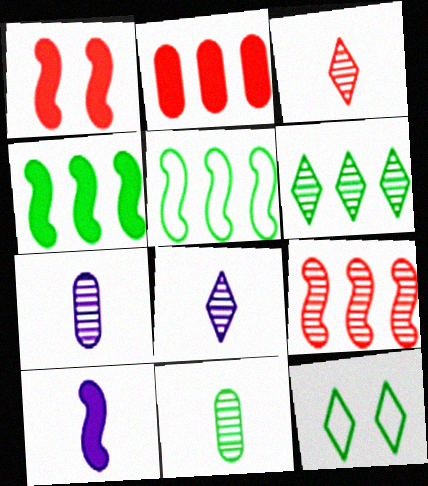[[1, 4, 10], 
[4, 11, 12]]